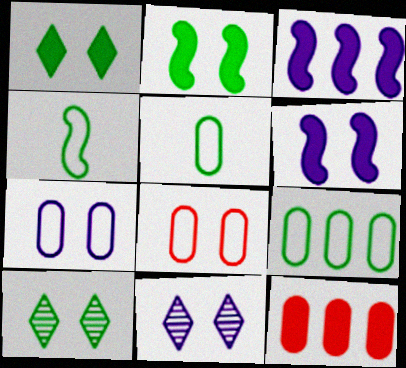[[2, 8, 11], 
[4, 11, 12], 
[6, 7, 11], 
[6, 8, 10]]